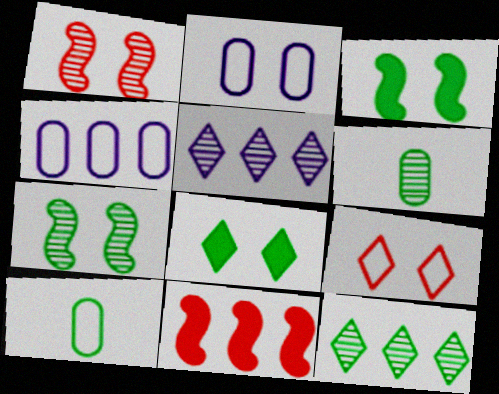[[1, 2, 8], 
[1, 5, 6], 
[3, 10, 12], 
[4, 11, 12], 
[6, 7, 12]]